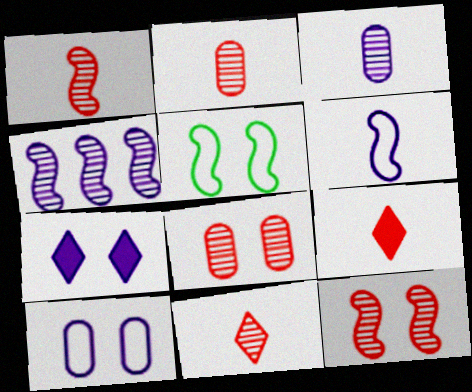[[1, 2, 11], 
[5, 7, 8]]